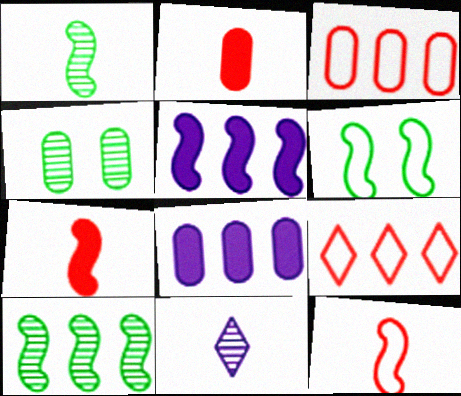[[8, 9, 10]]